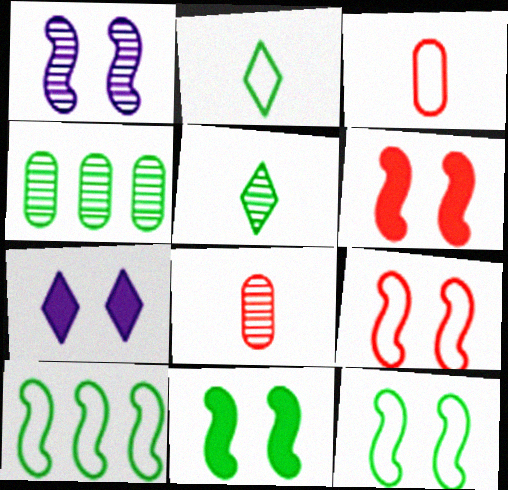[[1, 6, 12], 
[1, 9, 11], 
[2, 4, 11], 
[7, 8, 10]]